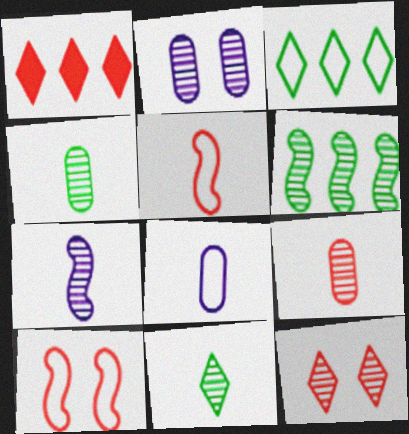[[1, 9, 10], 
[3, 8, 10], 
[7, 9, 11]]